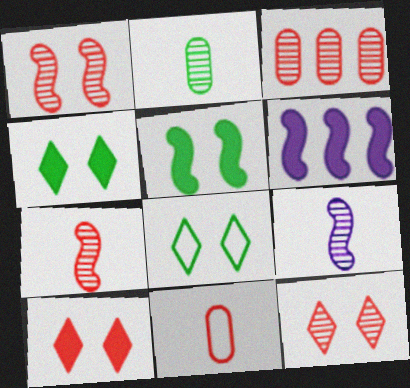[[3, 7, 12]]